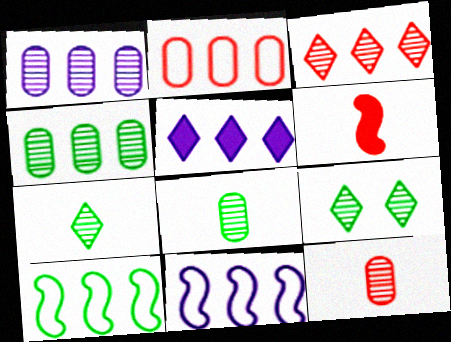[[1, 5, 11]]